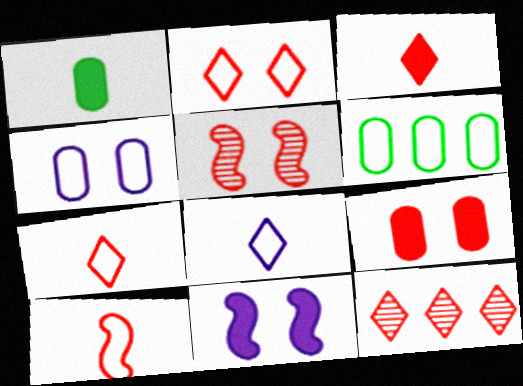[[2, 3, 12], 
[2, 5, 9], 
[9, 10, 12]]